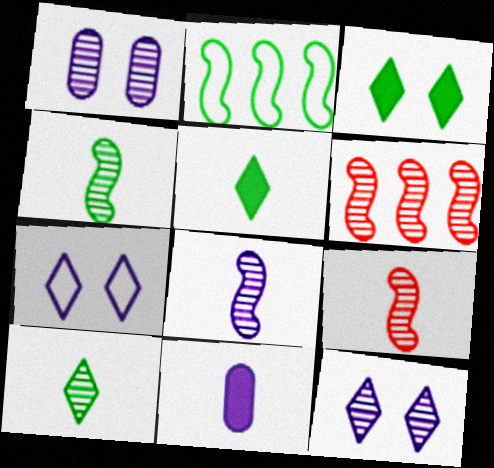[[1, 6, 10], 
[4, 8, 9]]